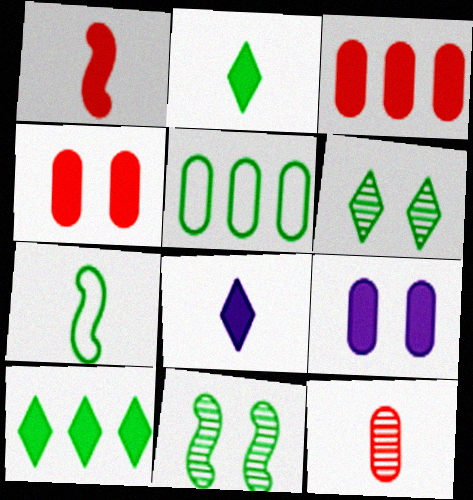[[1, 9, 10], 
[2, 5, 11], 
[5, 9, 12], 
[7, 8, 12]]